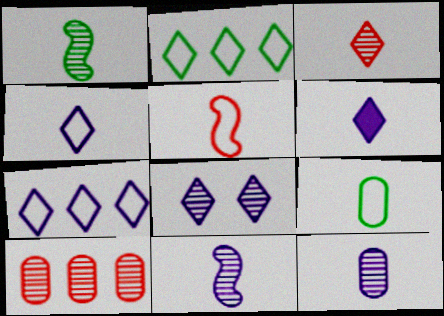[[1, 3, 12], 
[1, 8, 10], 
[4, 5, 9], 
[6, 7, 8]]